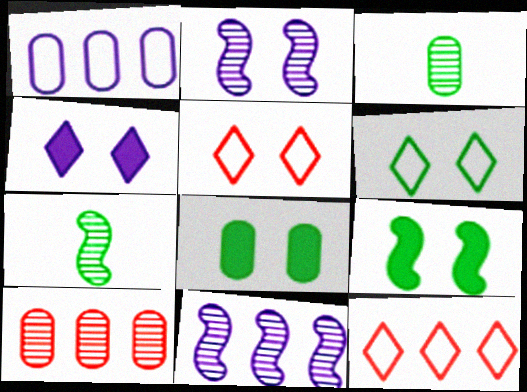[[2, 5, 8]]